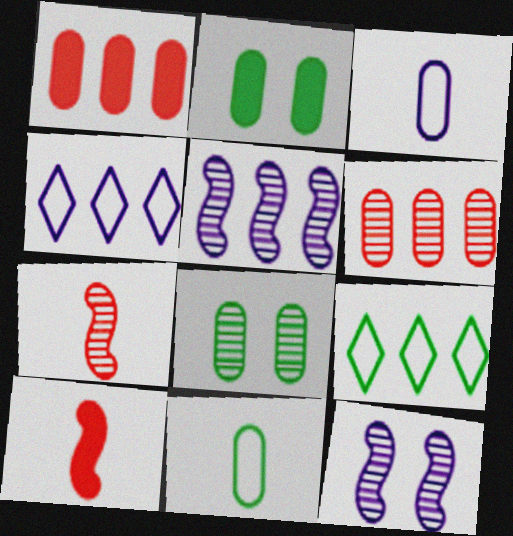[[1, 3, 8], 
[1, 5, 9], 
[2, 3, 6], 
[2, 4, 7], 
[4, 8, 10]]